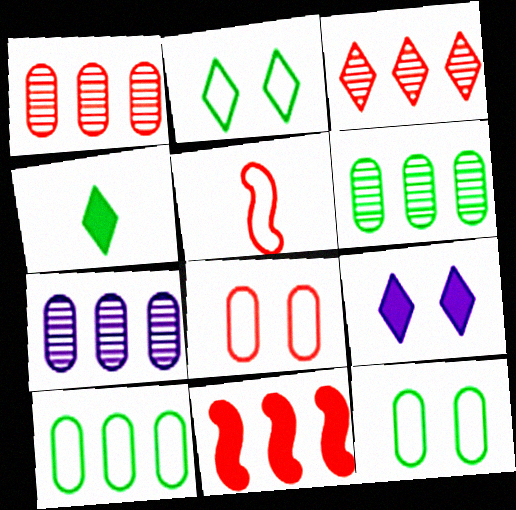[[1, 6, 7], 
[5, 6, 9]]